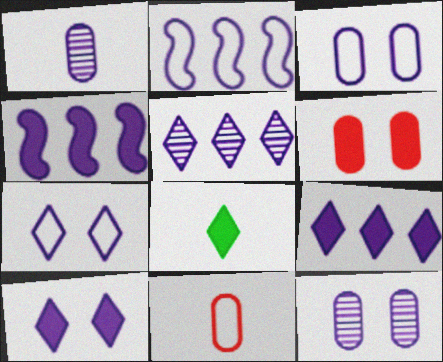[[1, 2, 10], 
[1, 4, 7], 
[4, 6, 8]]